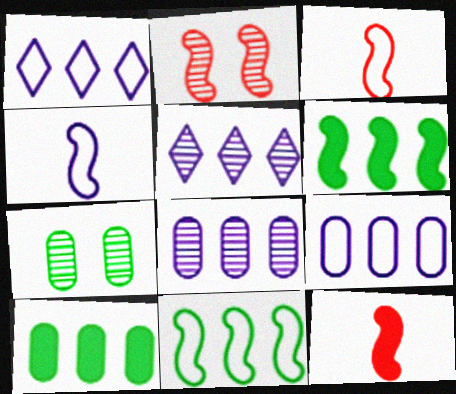[[1, 7, 12], 
[2, 4, 6]]